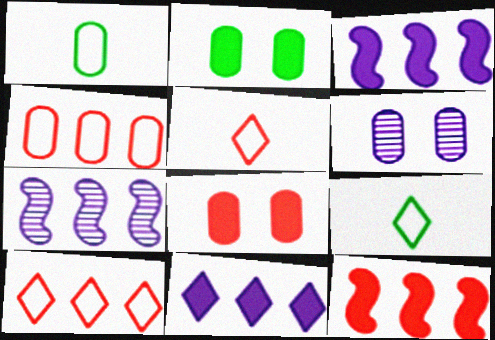[[2, 5, 7], 
[6, 9, 12], 
[7, 8, 9]]